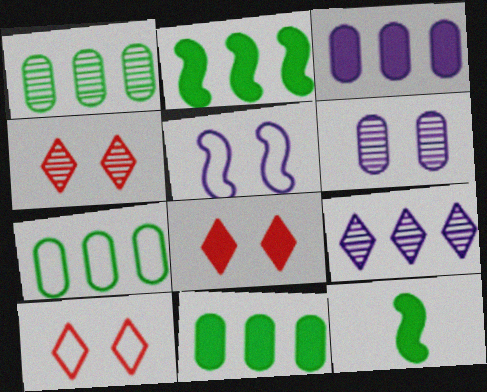[[1, 7, 11], 
[3, 8, 12], 
[4, 8, 10]]